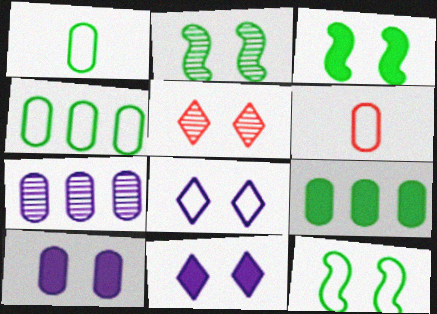[[2, 3, 12], 
[5, 10, 12]]